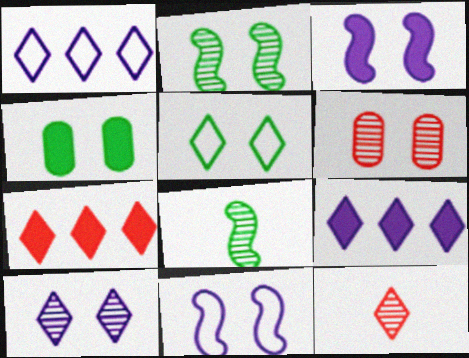[[2, 4, 5], 
[2, 6, 10], 
[3, 5, 6], 
[5, 9, 12]]